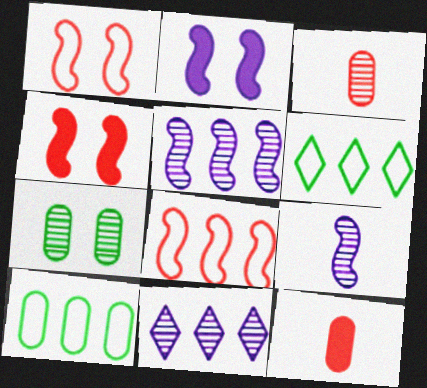[[2, 3, 6]]